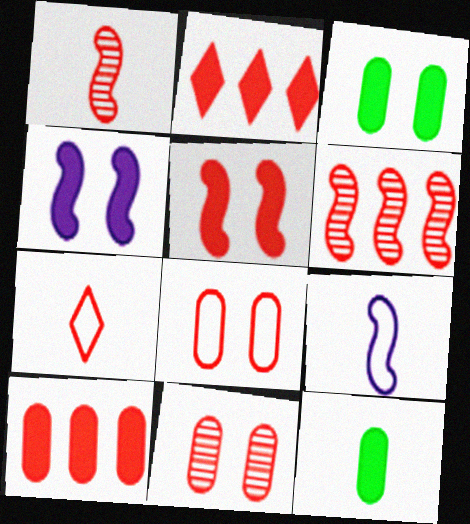[[1, 2, 8], 
[2, 4, 12]]